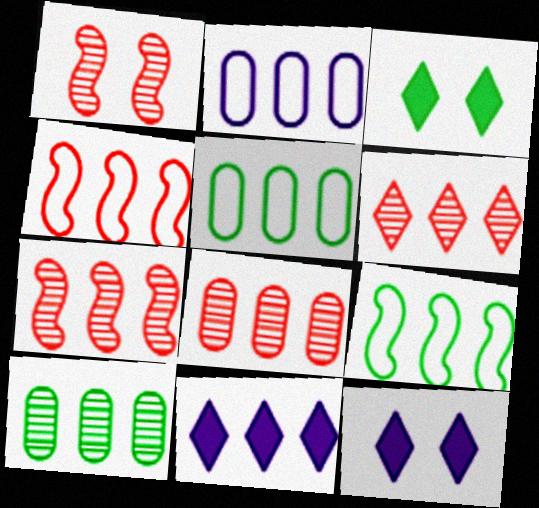[[4, 10, 11], 
[5, 7, 11], 
[6, 7, 8], 
[8, 9, 11]]